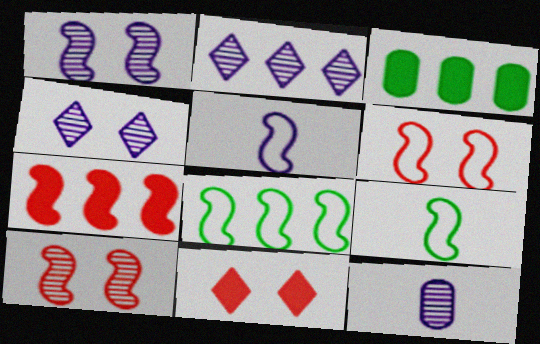[[1, 2, 12], 
[1, 7, 9], 
[5, 6, 8], 
[8, 11, 12]]